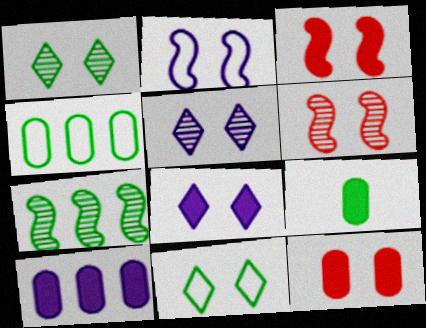[[1, 2, 12], 
[7, 9, 11], 
[9, 10, 12]]